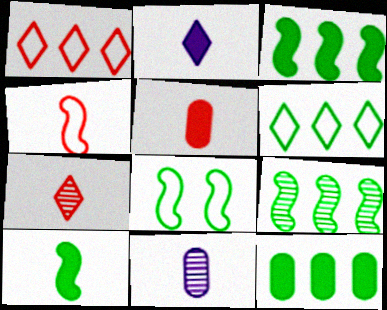[[2, 5, 10], 
[4, 5, 7], 
[6, 9, 12], 
[8, 9, 10]]